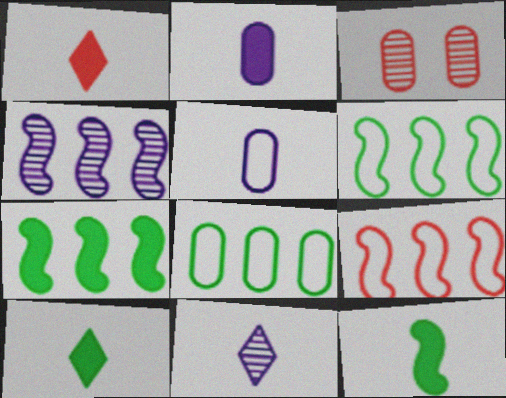[[1, 2, 12], 
[1, 3, 9], 
[2, 3, 8], 
[4, 7, 9]]